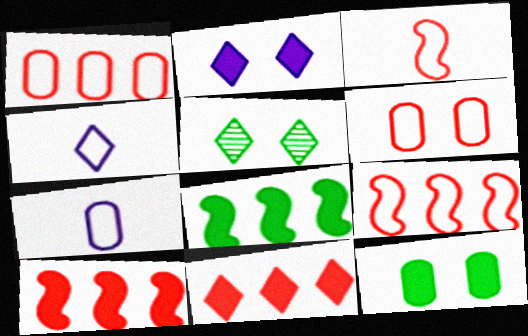[[4, 5, 11], 
[5, 7, 10]]